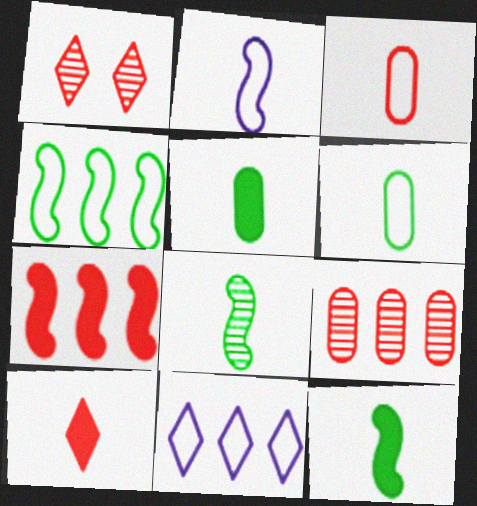[[1, 3, 7]]